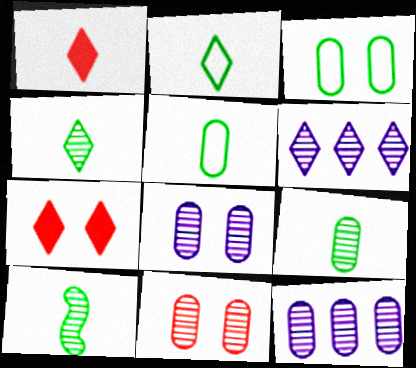[[2, 6, 7], 
[4, 9, 10], 
[6, 10, 11], 
[9, 11, 12]]